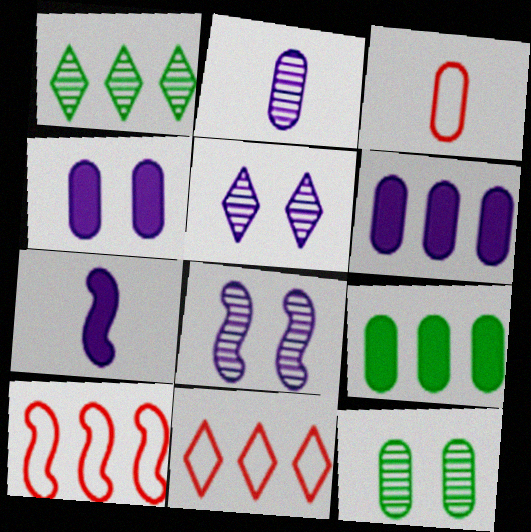[[1, 6, 10], 
[3, 6, 12], 
[7, 11, 12]]